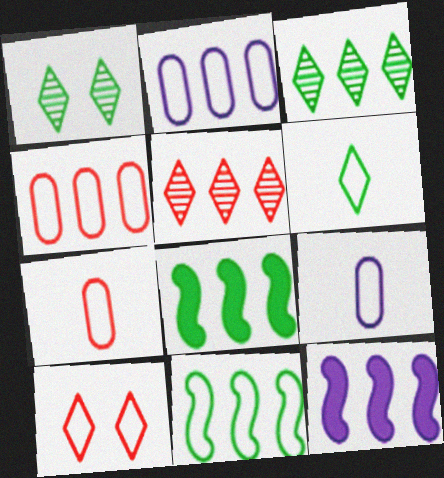[[1, 7, 12], 
[2, 5, 8], 
[3, 4, 12], 
[9, 10, 11]]